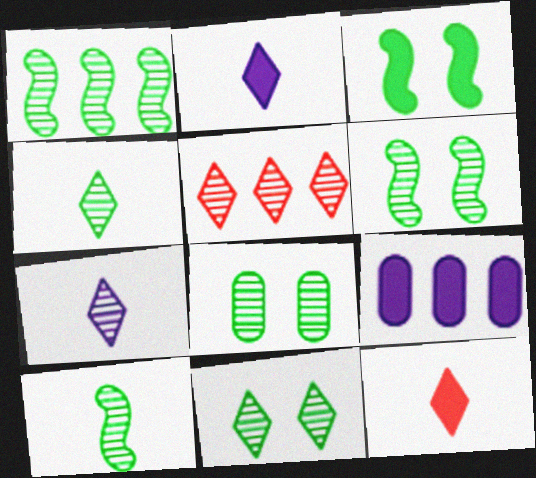[[1, 4, 8], 
[1, 6, 10], 
[3, 9, 12], 
[5, 7, 11], 
[6, 8, 11]]